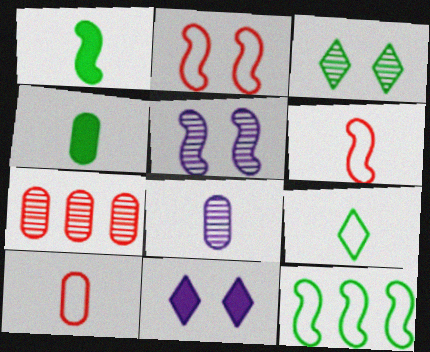[[3, 4, 12], 
[4, 8, 10]]